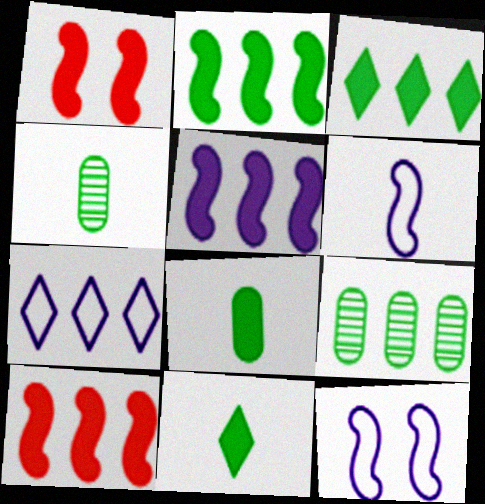[[1, 4, 7], 
[2, 5, 10], 
[7, 9, 10]]